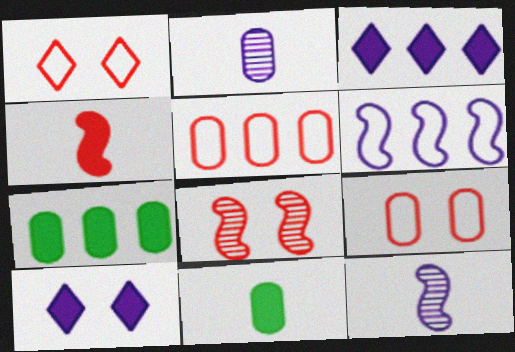[[1, 7, 12], 
[2, 6, 10], 
[2, 7, 9], 
[4, 7, 10]]